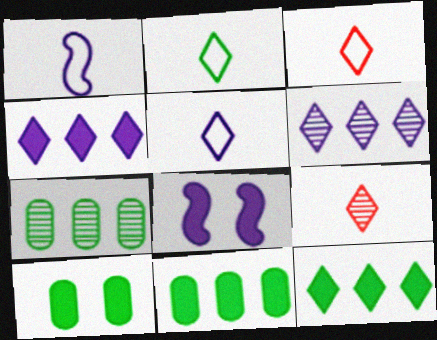[[2, 3, 5], 
[3, 7, 8]]